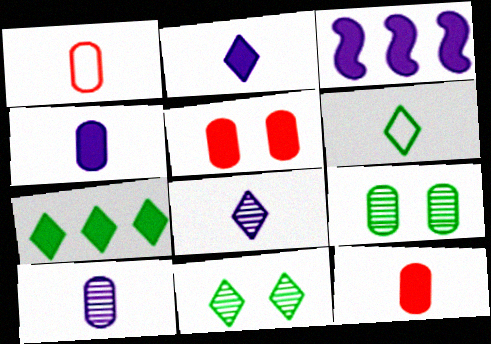[[1, 3, 11], 
[6, 7, 11]]